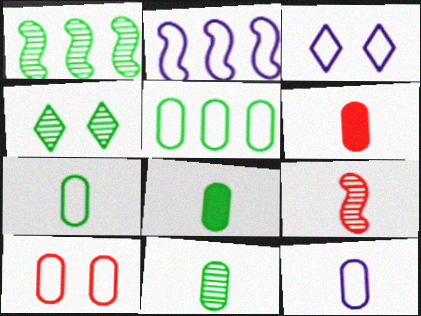[[1, 3, 6], 
[1, 4, 11], 
[2, 3, 12], 
[2, 4, 6], 
[5, 10, 12], 
[6, 11, 12], 
[7, 8, 11]]